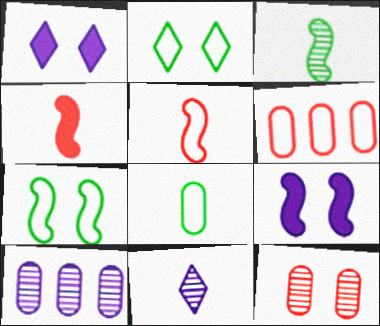[[1, 3, 6], 
[1, 7, 12], 
[2, 4, 10], 
[2, 9, 12], 
[4, 8, 11]]